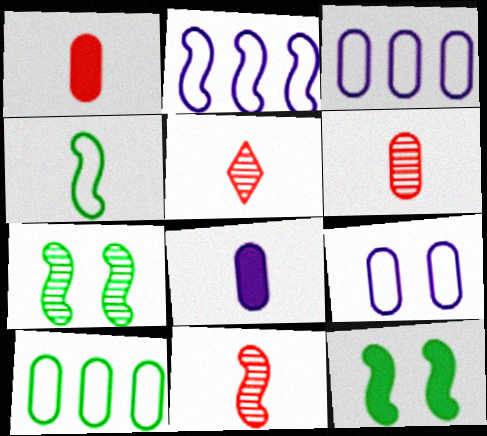[[2, 11, 12], 
[3, 5, 12], 
[4, 5, 8], 
[5, 6, 11]]